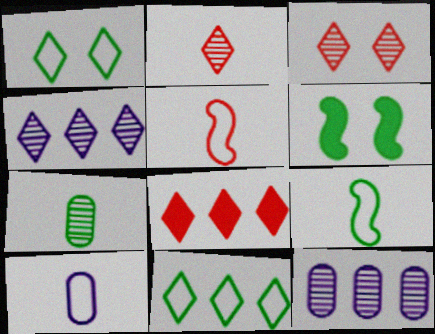[[4, 8, 11], 
[6, 7, 11]]